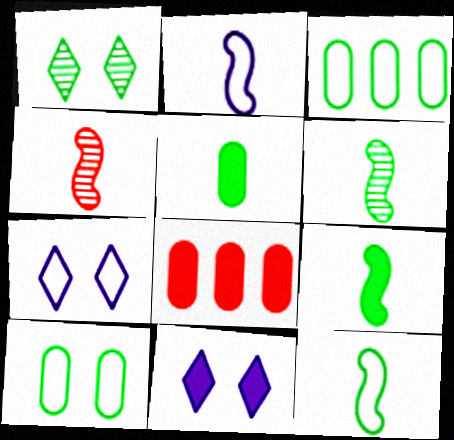[[1, 2, 8], 
[1, 3, 9], 
[2, 4, 9], 
[3, 4, 11], 
[6, 7, 8], 
[6, 9, 12], 
[8, 9, 11]]